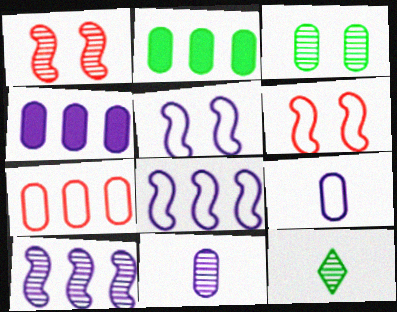[[4, 6, 12]]